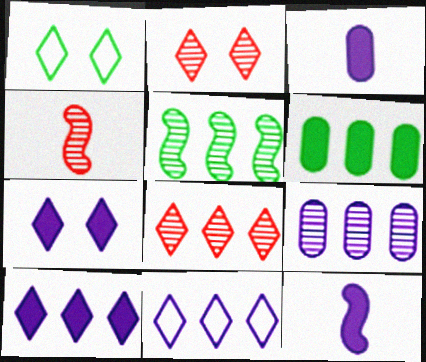[[1, 2, 7], 
[5, 8, 9]]